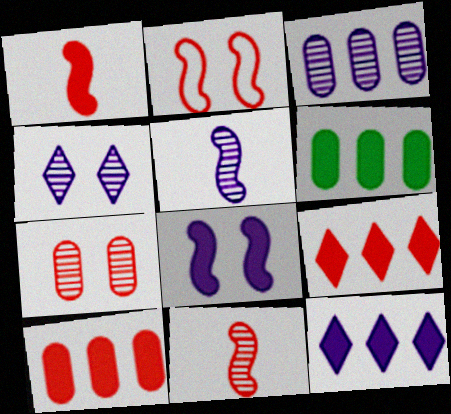[[3, 4, 5]]